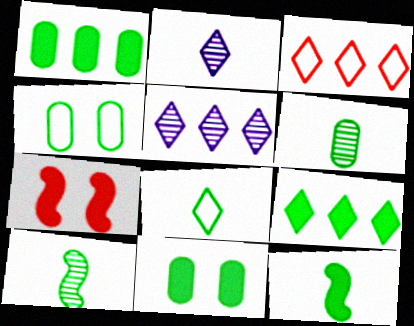[[1, 4, 6], 
[3, 5, 9], 
[4, 9, 10], 
[6, 8, 12], 
[9, 11, 12]]